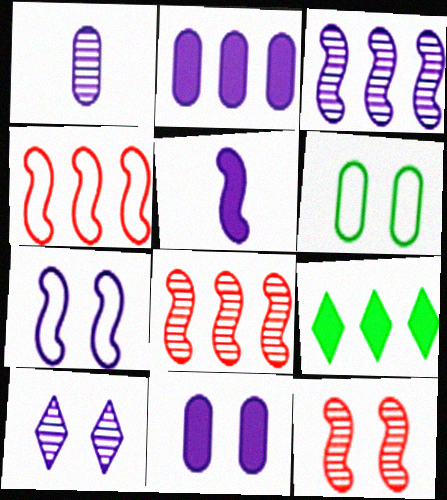[[1, 3, 10], 
[3, 5, 7], 
[7, 10, 11]]